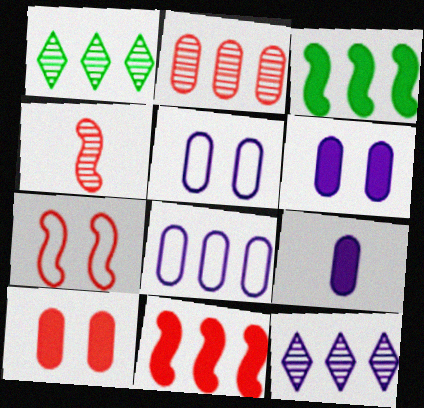[[1, 7, 9], 
[1, 8, 11], 
[4, 7, 11]]